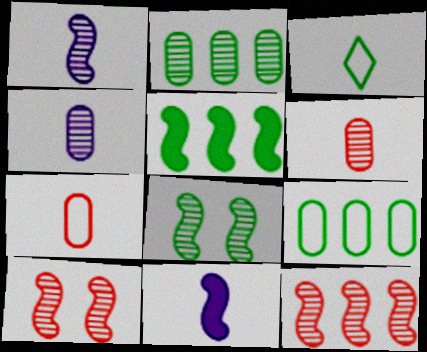[[1, 8, 12], 
[3, 6, 11]]